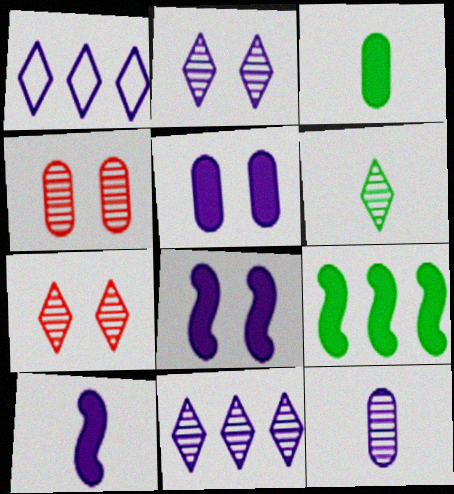[[1, 8, 12], 
[6, 7, 11]]